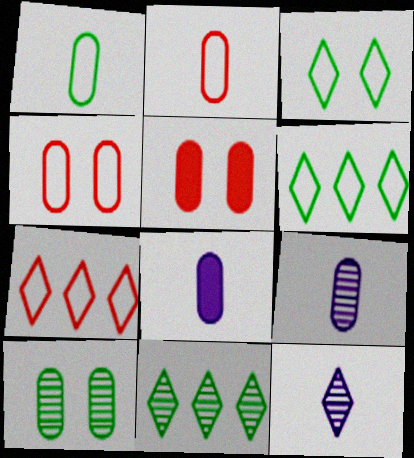[]